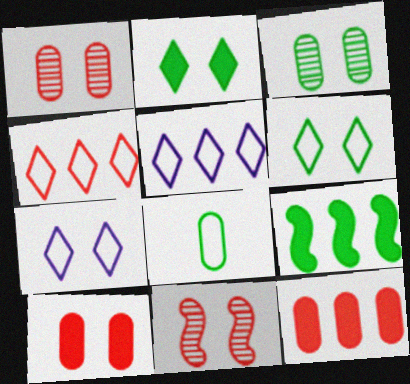[]